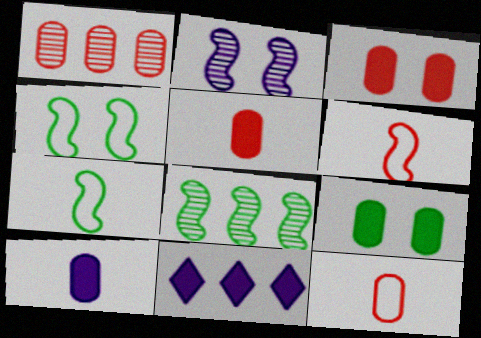[[1, 3, 12]]